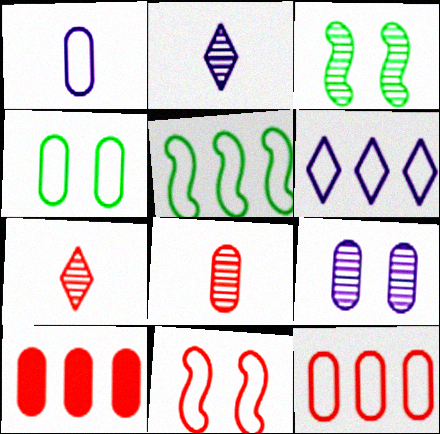[[1, 4, 12], 
[5, 6, 12], 
[7, 10, 11]]